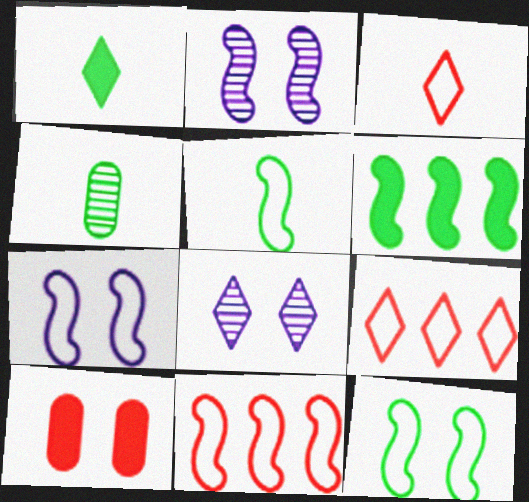[[1, 4, 5], 
[1, 8, 9], 
[5, 7, 11], 
[8, 10, 12]]